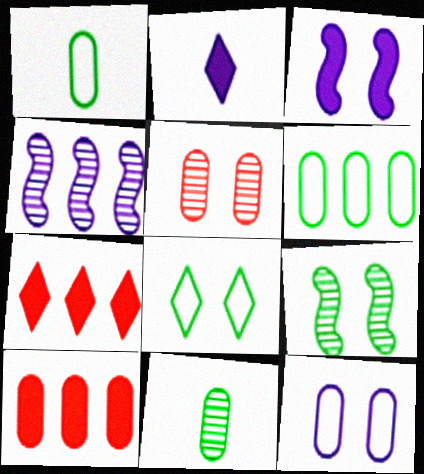[[2, 4, 12], 
[3, 5, 8], 
[4, 6, 7], 
[10, 11, 12]]